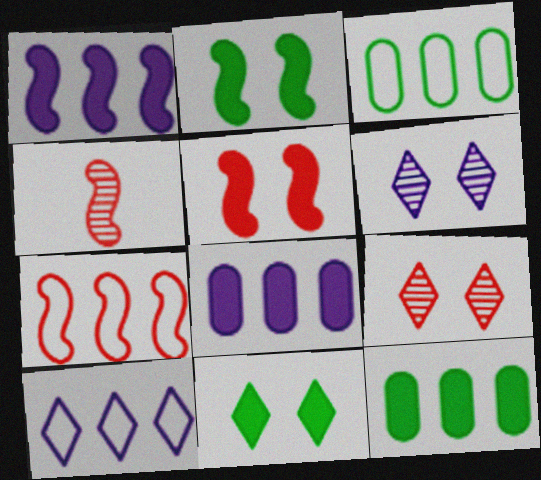[[3, 7, 10], 
[4, 5, 7]]